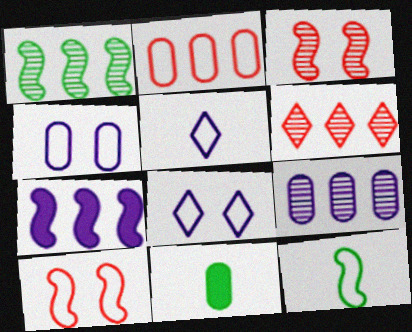[[1, 6, 9], 
[2, 8, 12], 
[3, 7, 12]]